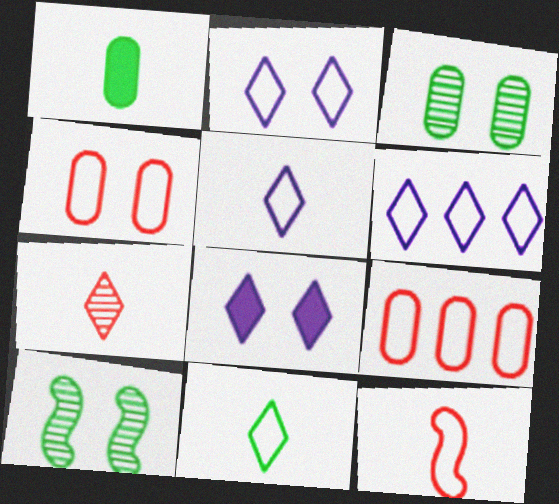[[2, 5, 6], 
[4, 8, 10]]